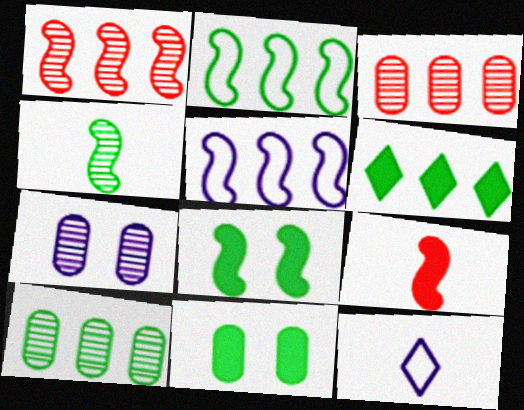[[1, 11, 12], 
[2, 4, 8], 
[2, 6, 10], 
[3, 5, 6], 
[3, 8, 12]]